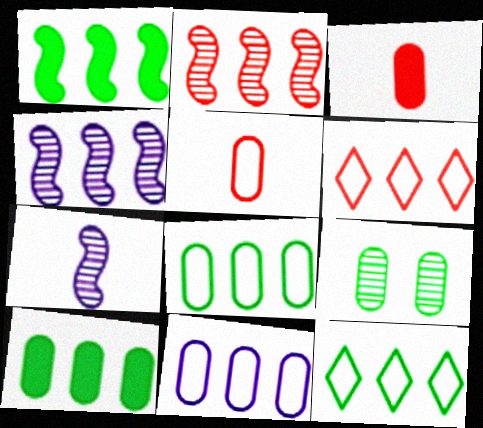[[3, 9, 11], 
[4, 6, 10]]